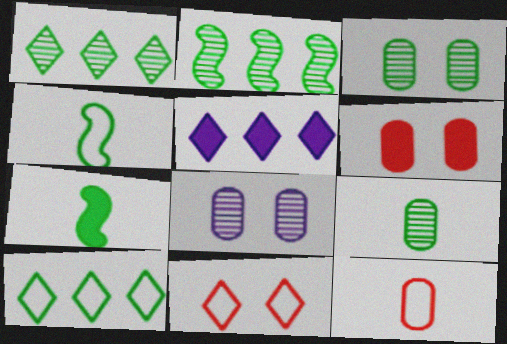[[3, 7, 10], 
[5, 6, 7]]